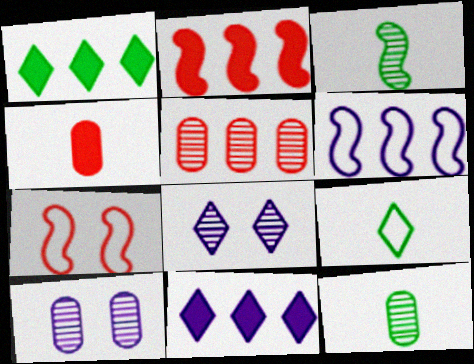[[1, 5, 6], 
[2, 9, 10], 
[3, 5, 8], 
[5, 10, 12], 
[7, 11, 12]]